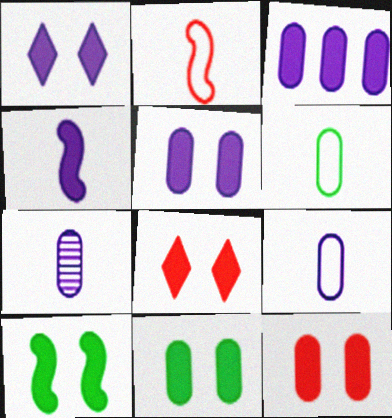[[1, 3, 4], 
[1, 10, 12], 
[5, 8, 10], 
[5, 11, 12]]